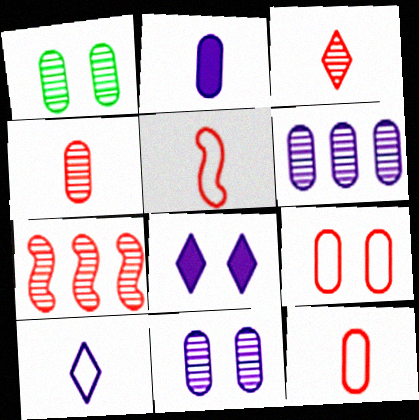[[1, 4, 6]]